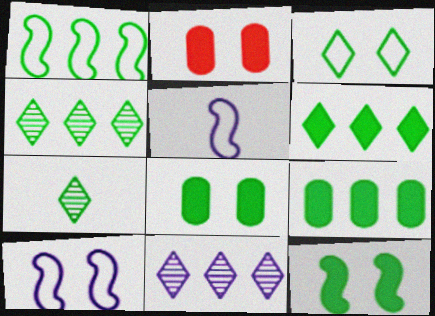[[1, 4, 9], 
[1, 7, 8], 
[2, 4, 5], 
[3, 6, 7]]